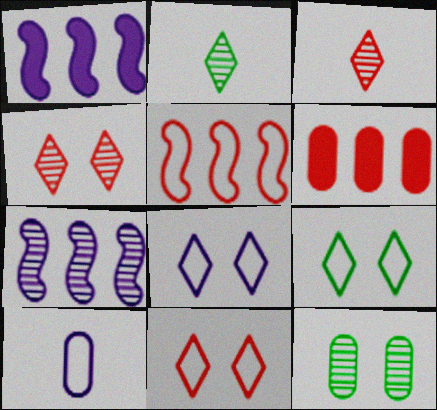[[3, 7, 12], 
[5, 9, 10], 
[6, 10, 12], 
[8, 9, 11]]